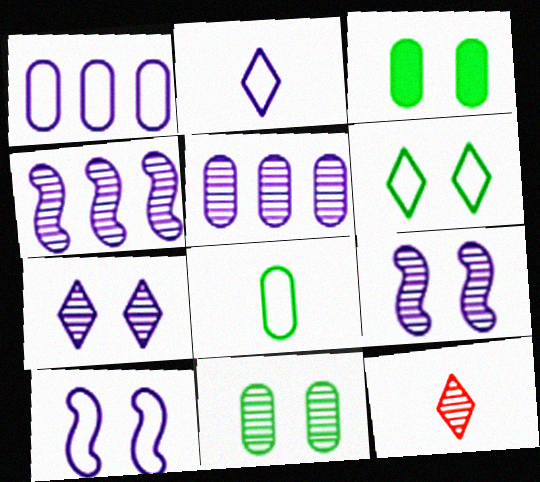[[1, 2, 10], 
[4, 11, 12]]